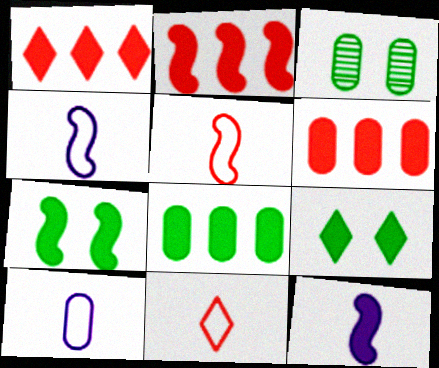[[1, 2, 6], 
[1, 3, 4], 
[2, 7, 12], 
[3, 6, 10], 
[6, 9, 12]]